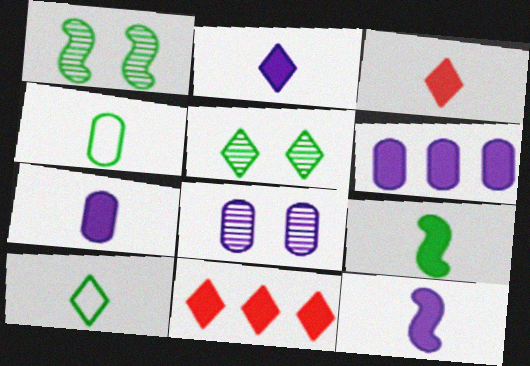[[2, 7, 12], 
[3, 7, 9]]